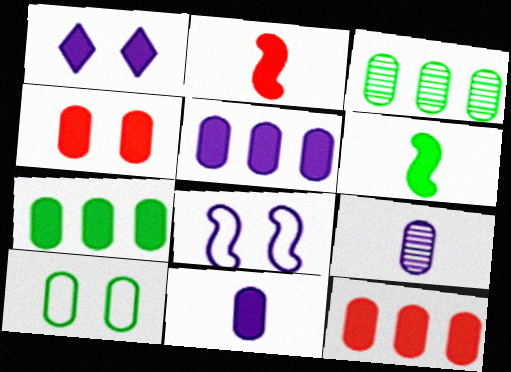[[1, 2, 7], 
[1, 6, 12], 
[4, 7, 11], 
[5, 7, 12], 
[9, 10, 12]]